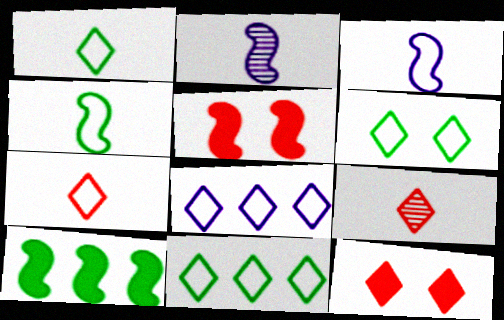[[1, 6, 11], 
[6, 7, 8]]